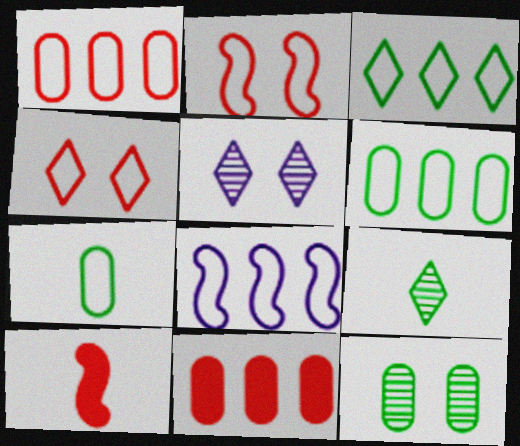[[1, 3, 8], 
[4, 7, 8], 
[5, 6, 10]]